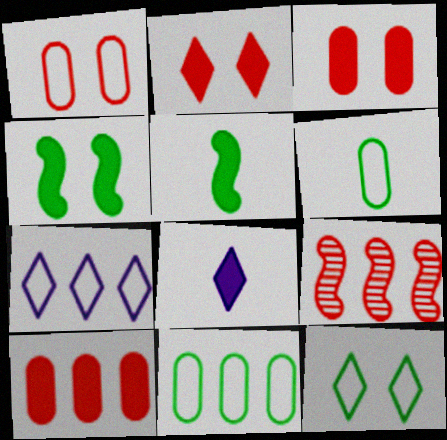[[4, 8, 10]]